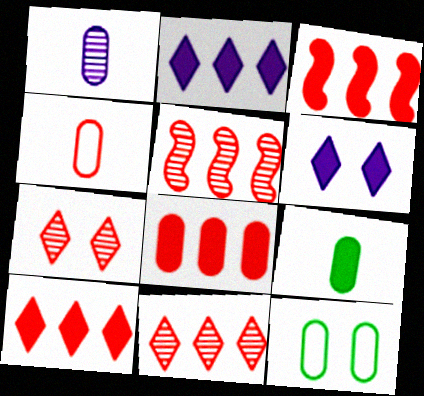[[1, 4, 9], 
[1, 8, 12], 
[3, 4, 7], 
[3, 6, 9], 
[3, 8, 10]]